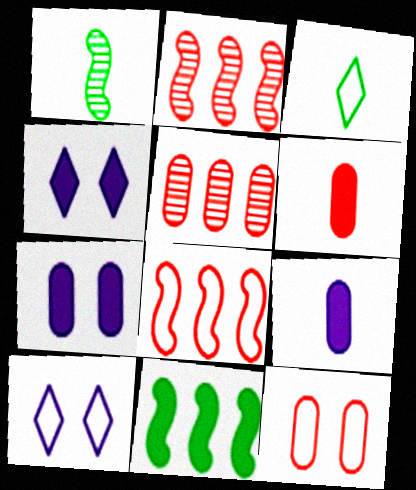[[2, 3, 7], 
[4, 6, 11], 
[5, 6, 12]]